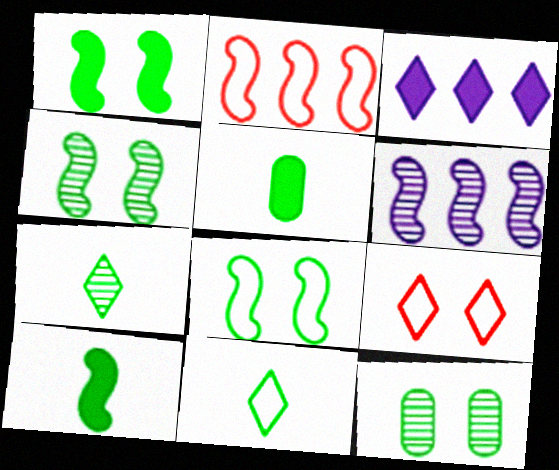[[1, 4, 8], 
[3, 7, 9], 
[5, 6, 9]]